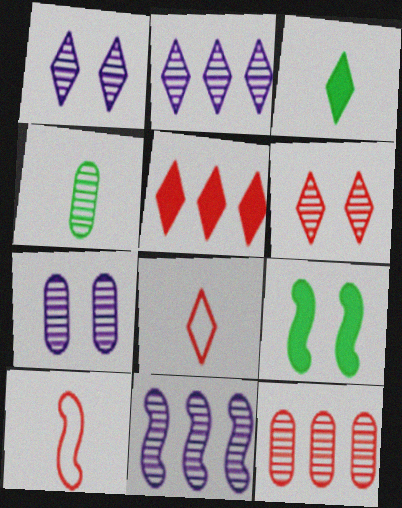[[4, 6, 11], 
[4, 7, 12], 
[5, 6, 8], 
[9, 10, 11]]